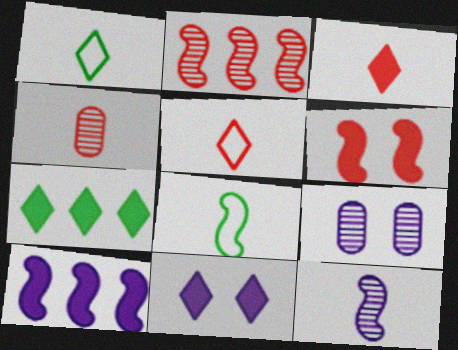[[3, 7, 11]]